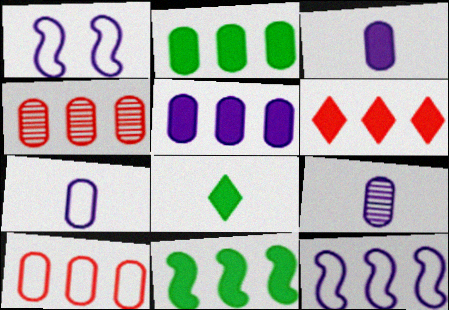[[1, 4, 8], 
[3, 7, 9], 
[5, 6, 11]]